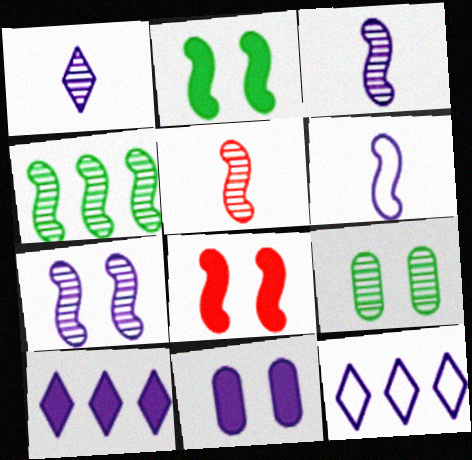[[3, 11, 12], 
[4, 5, 7], 
[4, 6, 8]]